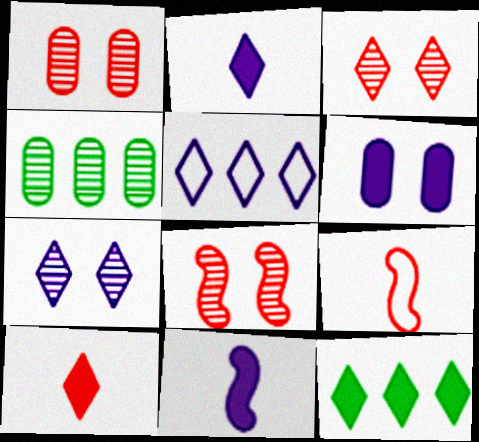[[1, 3, 8], 
[2, 5, 7]]